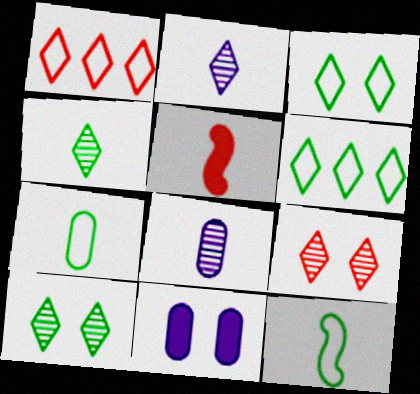[[2, 5, 7]]